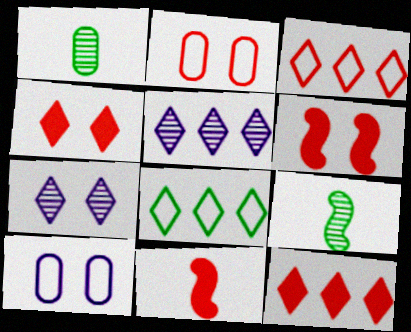[[5, 8, 12], 
[9, 10, 12]]